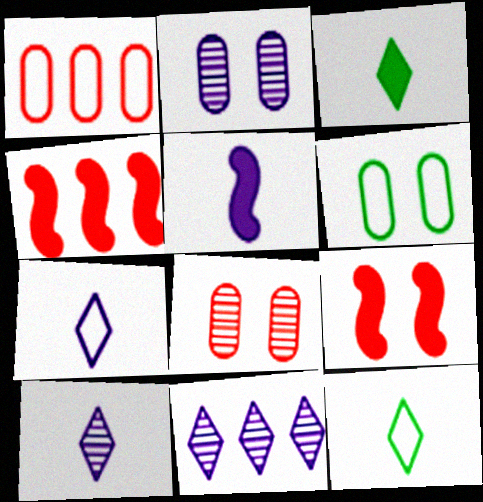[[2, 4, 12], 
[4, 6, 10]]